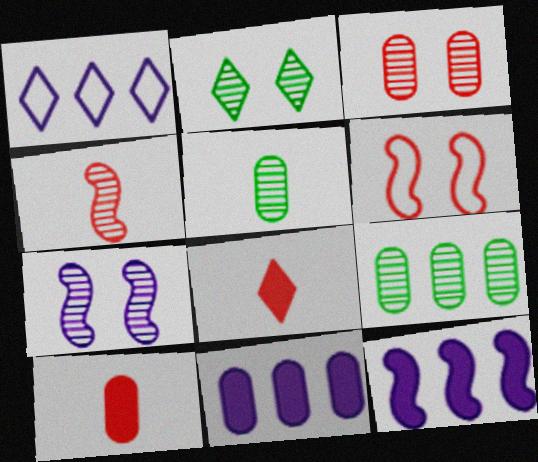[[1, 2, 8], 
[2, 3, 7]]